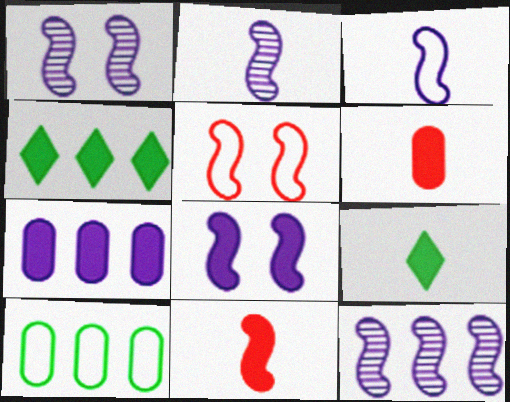[[1, 2, 12], 
[3, 8, 12], 
[4, 6, 8]]